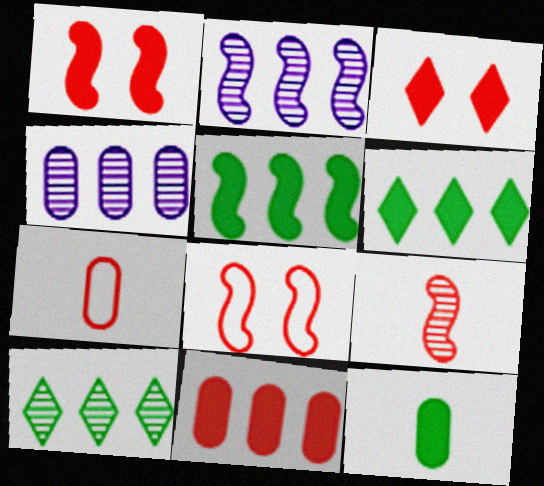[]